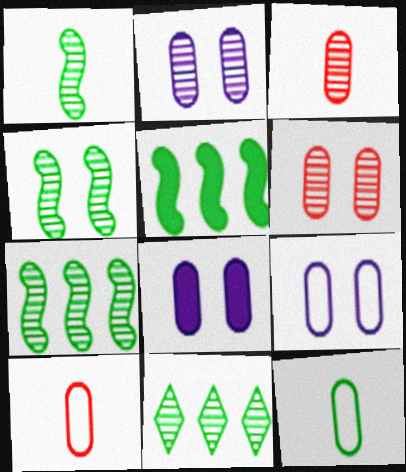[[1, 4, 7], 
[2, 8, 9]]